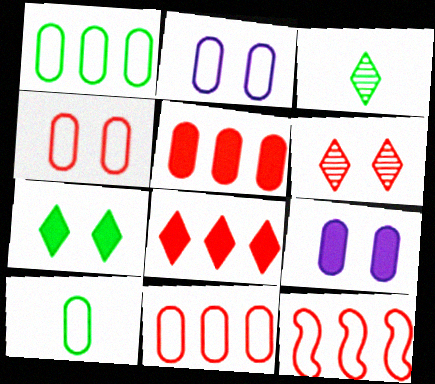[[2, 10, 11], 
[3, 9, 12]]